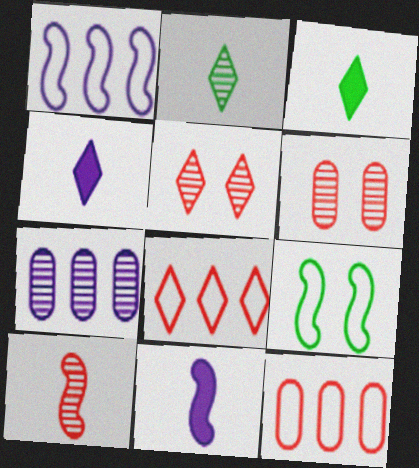[[1, 3, 6]]